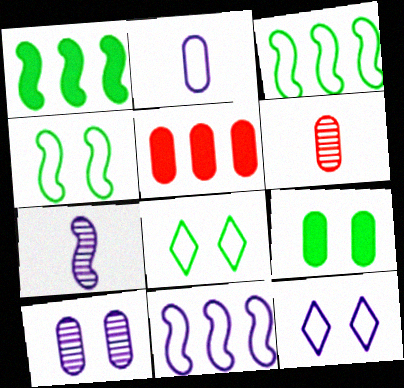[[1, 6, 12], 
[2, 11, 12], 
[5, 7, 8]]